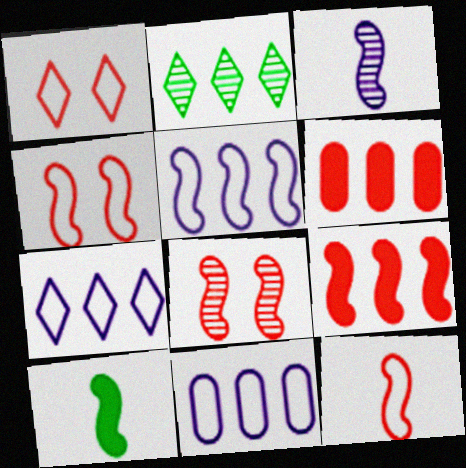[[2, 5, 6], 
[2, 9, 11], 
[3, 10, 12], 
[5, 7, 11], 
[5, 8, 10], 
[8, 9, 12]]